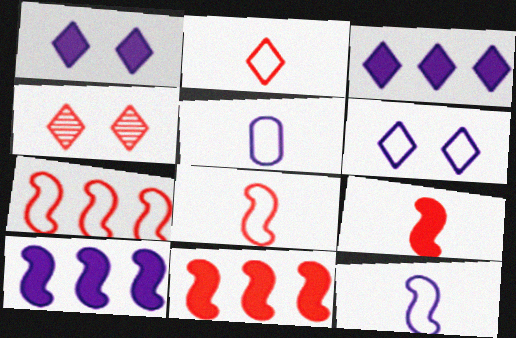[]